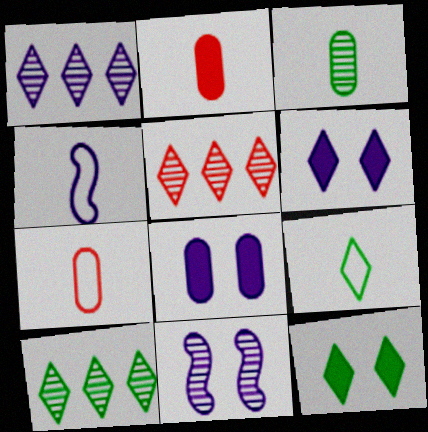[[1, 4, 8], 
[1, 5, 10], 
[3, 5, 11], 
[4, 7, 9], 
[5, 6, 9], 
[9, 10, 12]]